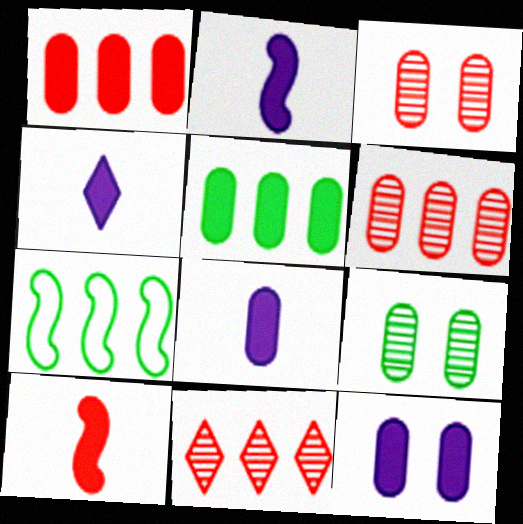[[2, 4, 8], 
[3, 4, 7]]